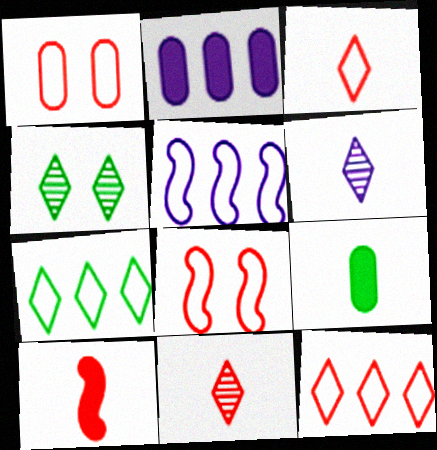[]